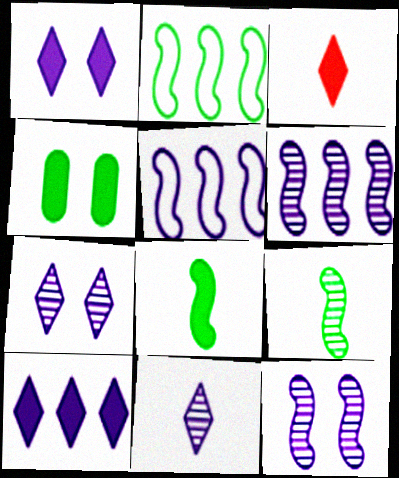[]